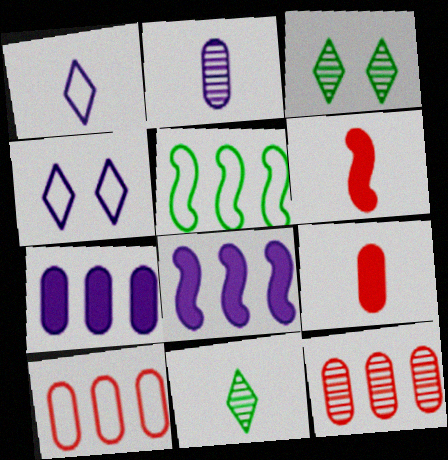[[2, 4, 8]]